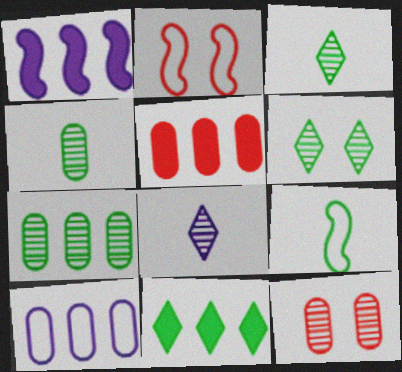[[1, 5, 11], 
[5, 7, 10]]